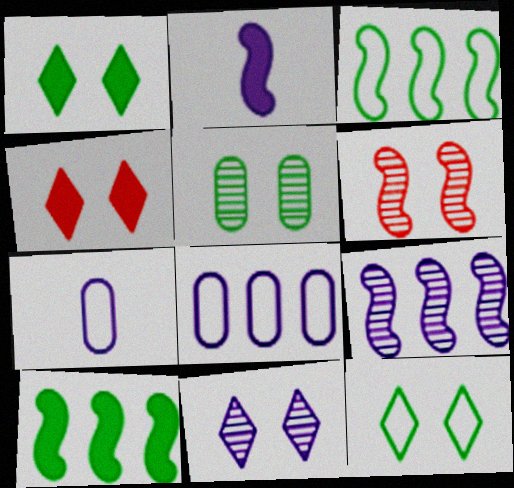[[2, 3, 6], 
[2, 8, 11], 
[4, 11, 12], 
[5, 6, 11]]